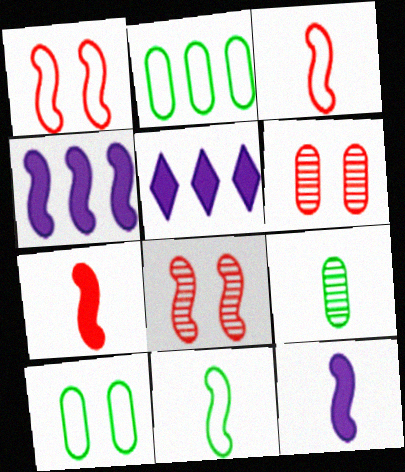[[1, 5, 9], 
[4, 8, 11], 
[5, 6, 11]]